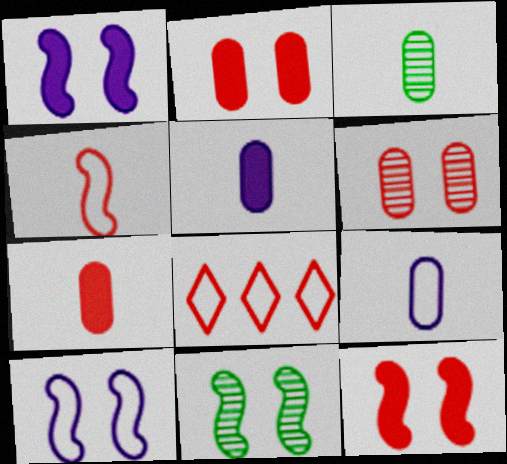[[1, 3, 8], 
[3, 7, 9], 
[5, 8, 11], 
[10, 11, 12]]